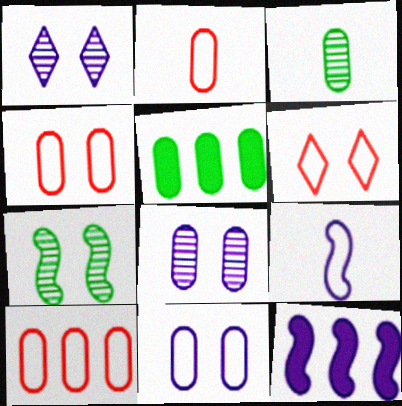[[2, 4, 10], 
[2, 5, 8], 
[3, 6, 12]]